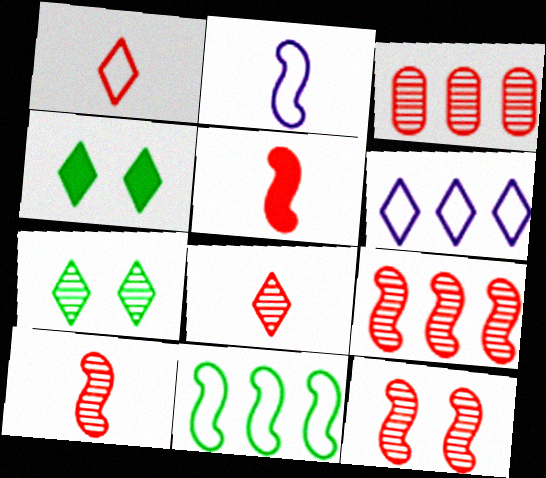[[2, 3, 4], 
[3, 8, 12], 
[4, 6, 8], 
[9, 10, 12]]